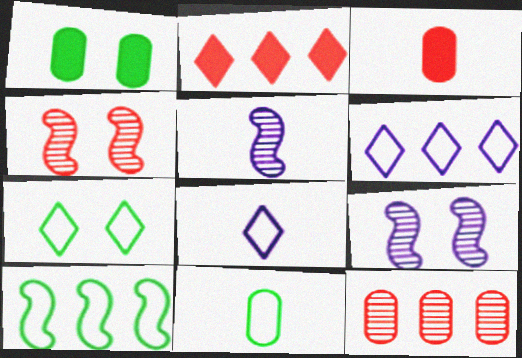[[2, 9, 11], 
[7, 10, 11]]